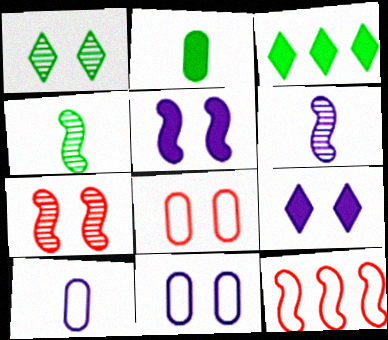[[1, 5, 8], 
[3, 6, 8], 
[3, 7, 10], 
[4, 5, 12]]